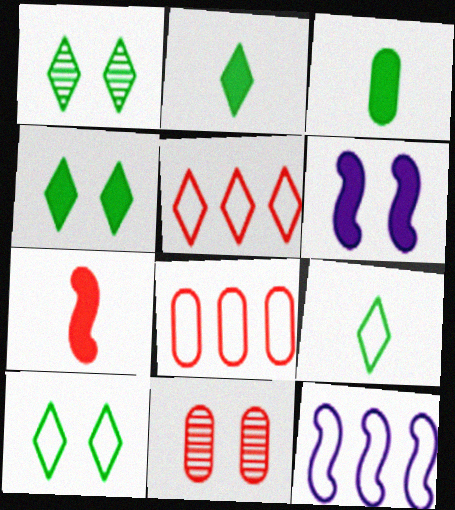[[1, 4, 10], 
[2, 11, 12], 
[5, 7, 11], 
[6, 10, 11]]